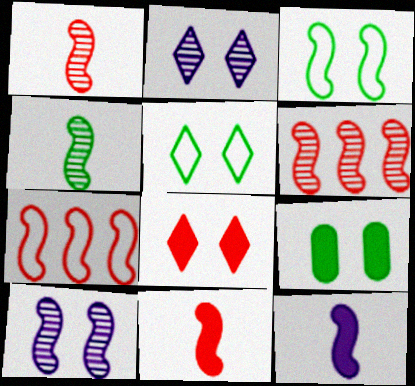[[2, 5, 8], 
[3, 6, 12], 
[4, 6, 10]]